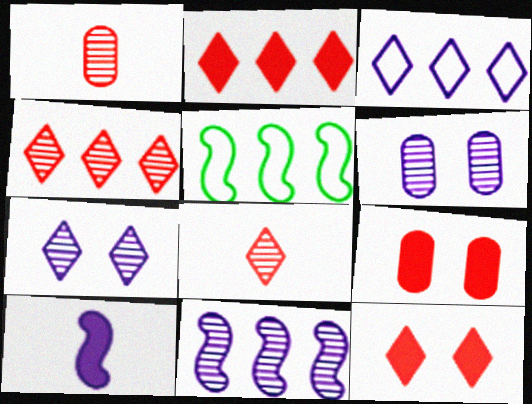[[3, 6, 10]]